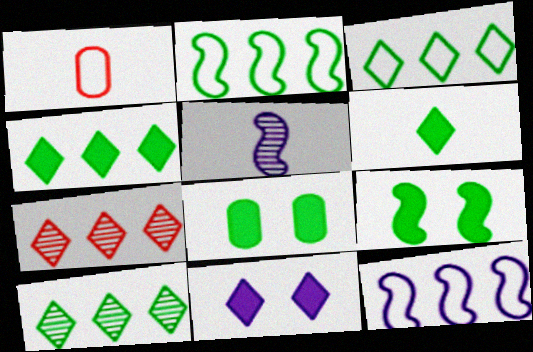[[1, 5, 6], 
[3, 4, 10]]